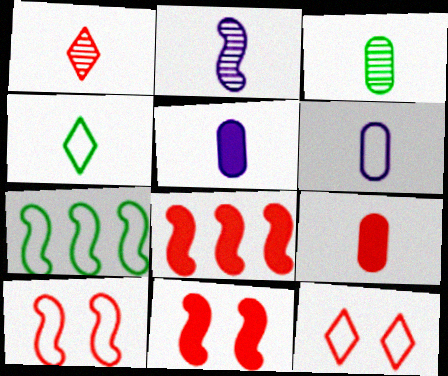[[1, 2, 3], 
[2, 4, 9], 
[2, 7, 11], 
[3, 6, 9], 
[6, 7, 12]]